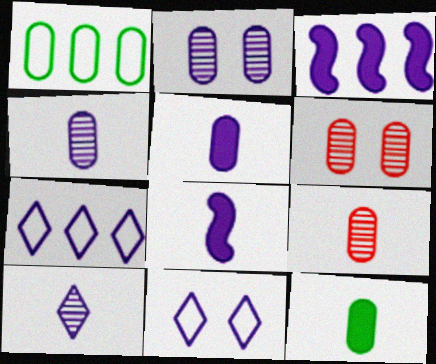[[1, 5, 6], 
[2, 7, 8], 
[3, 4, 11]]